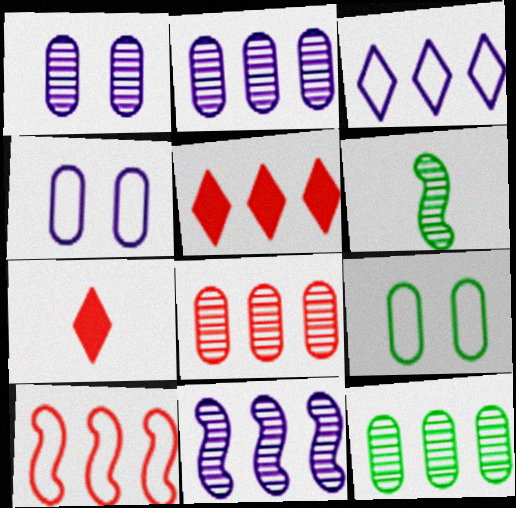[[2, 8, 12], 
[4, 5, 6], 
[5, 8, 10], 
[7, 9, 11]]